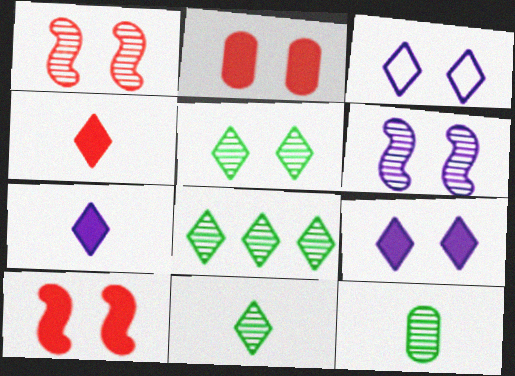[[3, 4, 8], 
[5, 8, 11]]